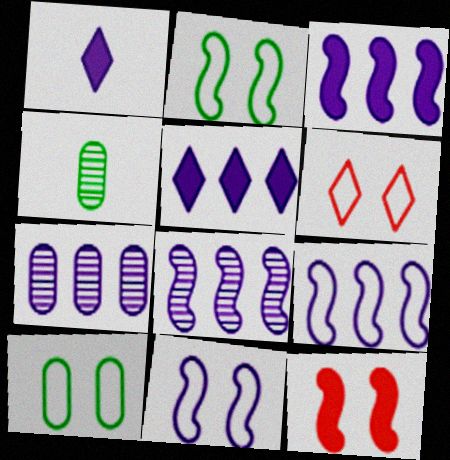[[1, 7, 11], 
[3, 4, 6], 
[3, 8, 9], 
[5, 7, 9], 
[6, 10, 11]]